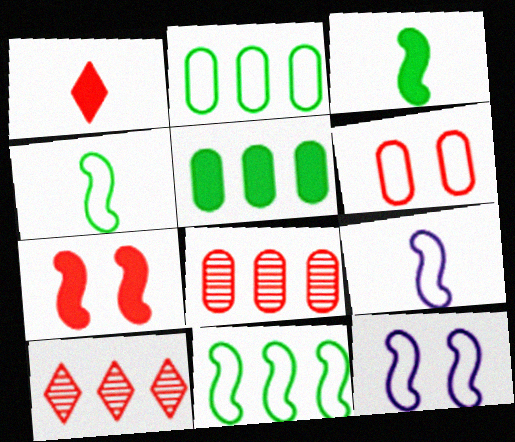[]